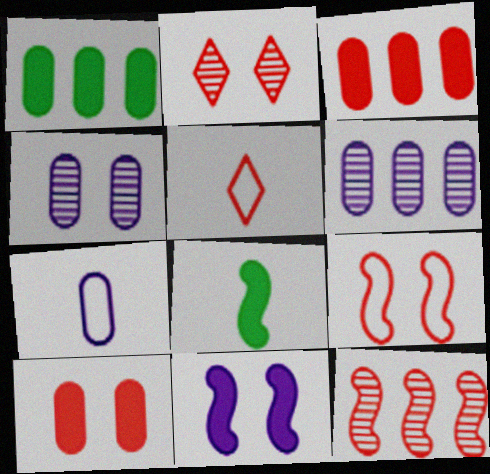[[2, 9, 10], 
[5, 10, 12]]